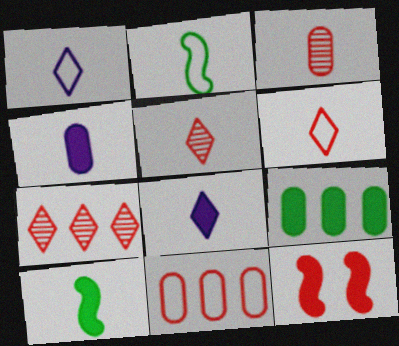[[1, 3, 10], 
[2, 3, 8], 
[2, 4, 5], 
[5, 11, 12], 
[8, 9, 12]]